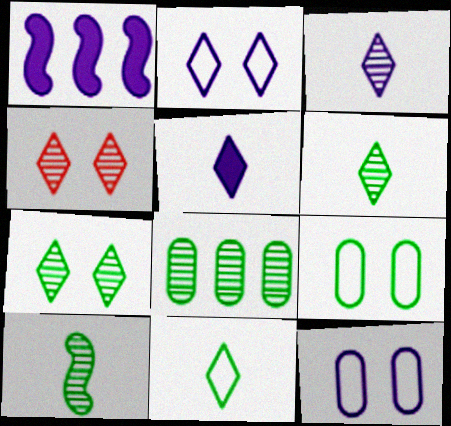[[1, 3, 12], 
[7, 8, 10]]